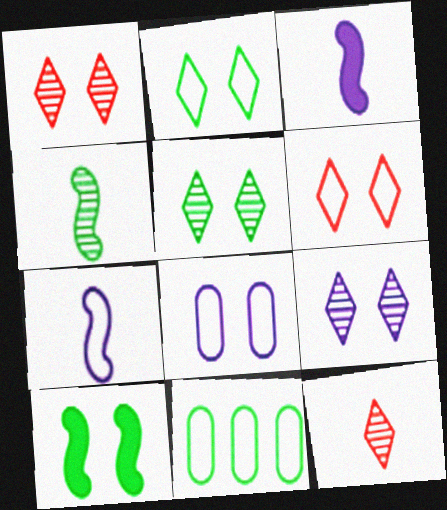[[1, 3, 11], 
[1, 5, 9], 
[1, 8, 10], 
[6, 7, 11]]